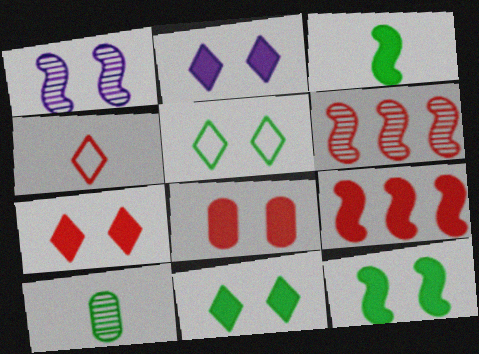[[1, 5, 8], 
[2, 7, 11], 
[2, 8, 12], 
[4, 6, 8]]